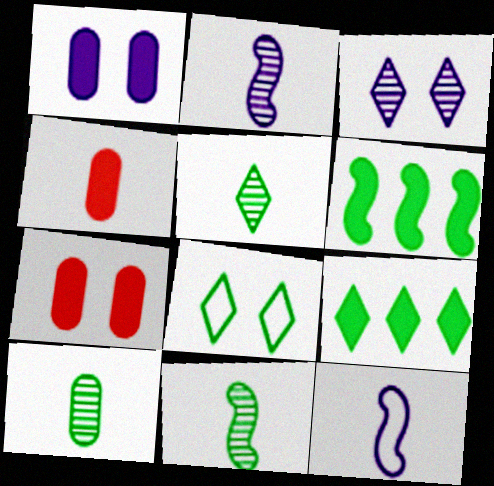[[4, 5, 12], 
[5, 8, 9], 
[5, 10, 11], 
[6, 8, 10]]